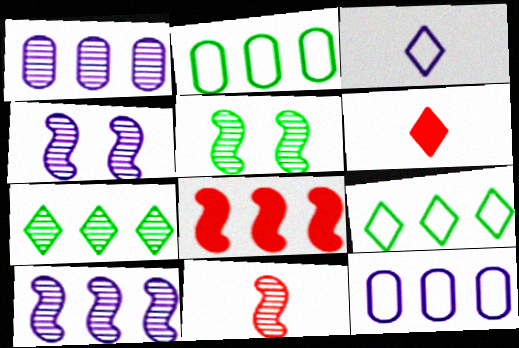[[1, 8, 9], 
[2, 4, 6], 
[5, 6, 12], 
[5, 10, 11], 
[7, 8, 12]]